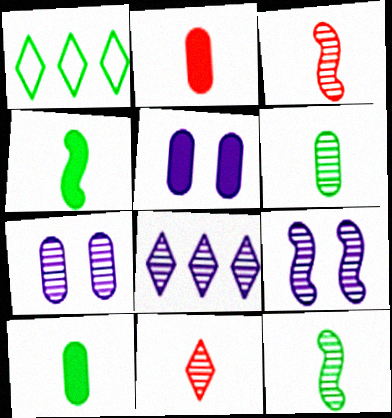[[1, 2, 9], 
[1, 3, 5]]